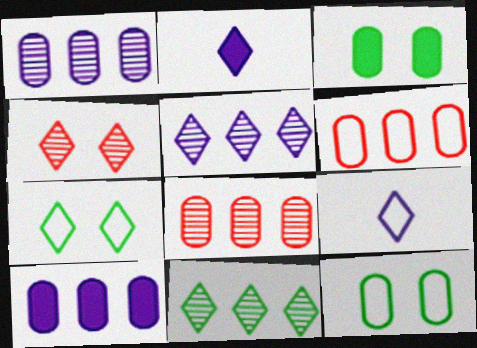[]